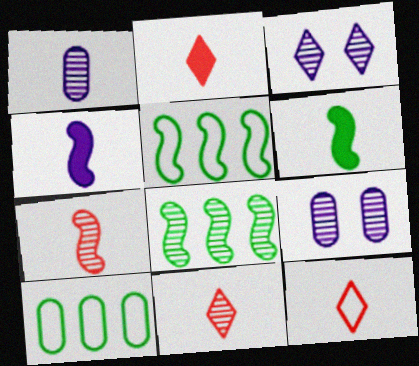[[1, 6, 12], 
[2, 5, 9], 
[2, 11, 12], 
[8, 9, 11]]